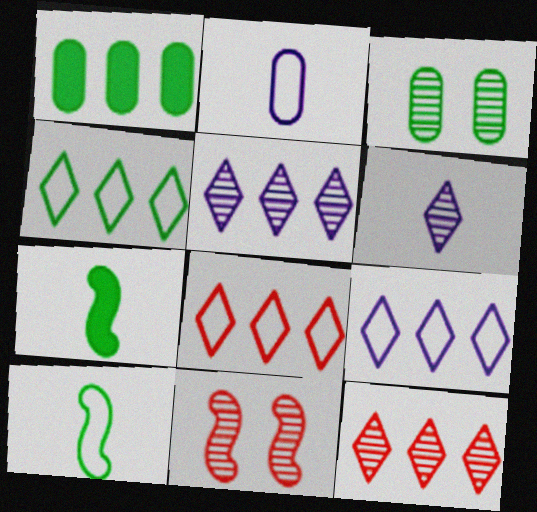[[3, 4, 7], 
[4, 8, 9]]